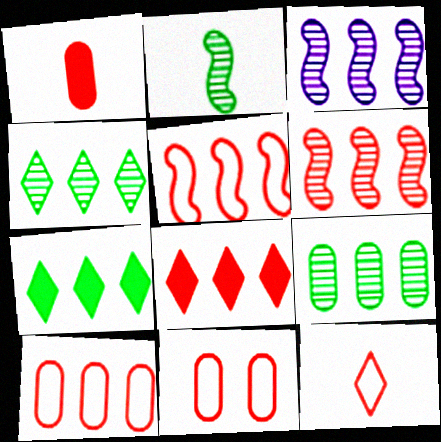[[3, 7, 10], 
[5, 11, 12], 
[6, 8, 10]]